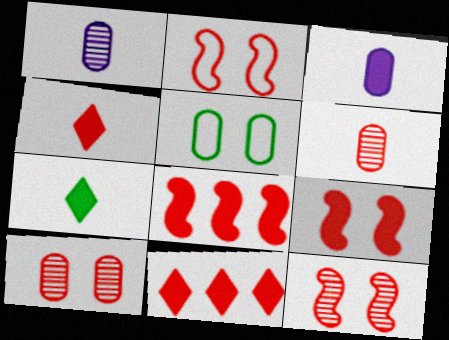[[2, 6, 11], 
[2, 9, 12]]